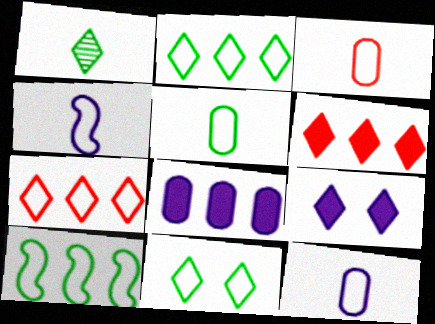[[1, 7, 9], 
[3, 5, 12], 
[5, 10, 11]]